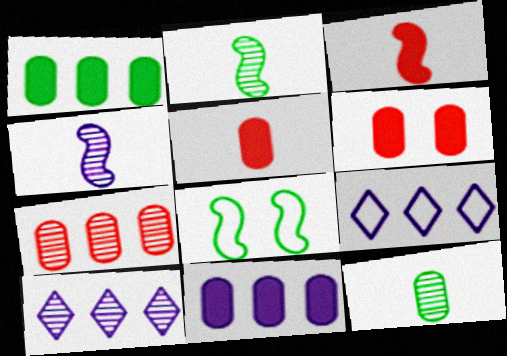[[2, 6, 9], 
[5, 8, 10]]